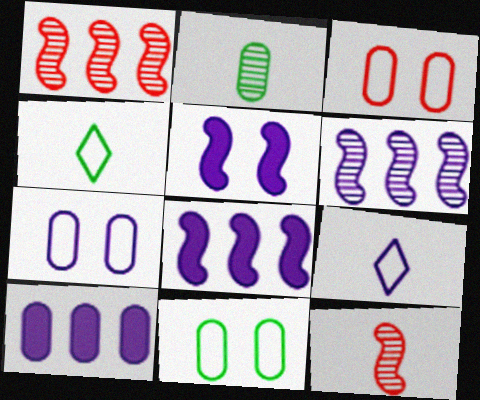[[2, 3, 10], 
[3, 7, 11]]